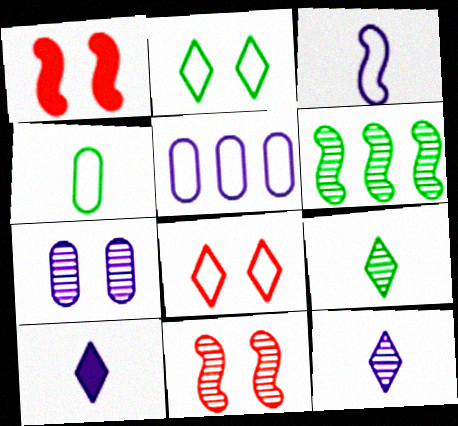[[1, 2, 7], 
[1, 3, 6], 
[1, 5, 9]]